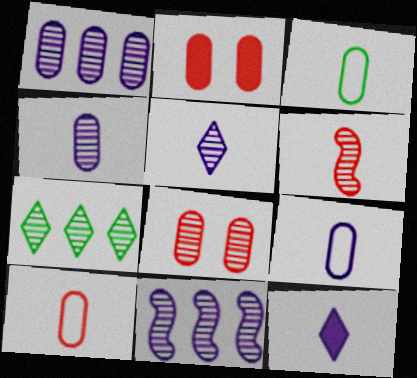[[1, 2, 3], 
[3, 6, 12], 
[3, 9, 10]]